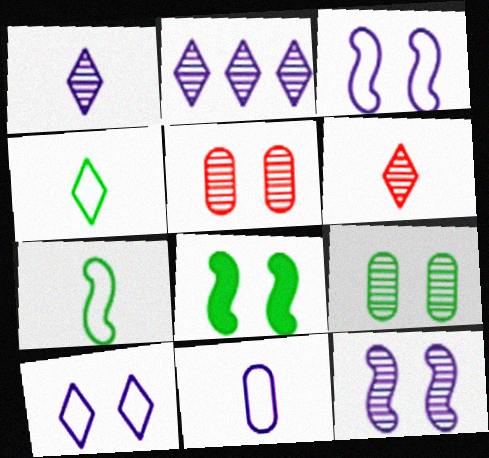[[5, 8, 10]]